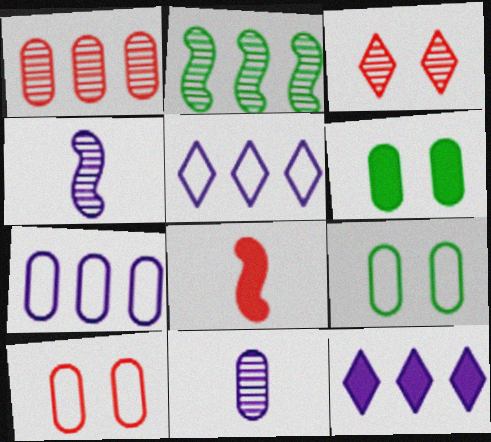[[2, 3, 11], 
[6, 8, 12]]